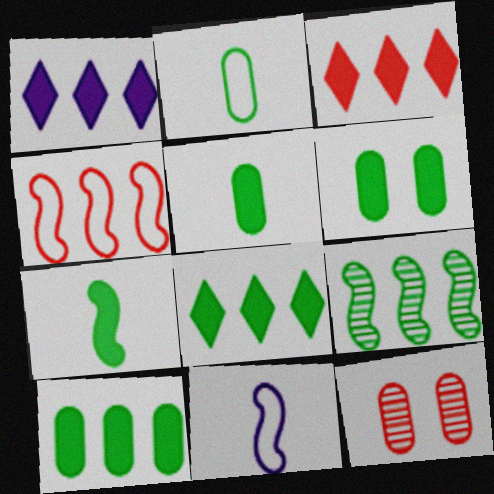[[1, 3, 8], 
[5, 6, 10], 
[6, 7, 8], 
[8, 11, 12]]